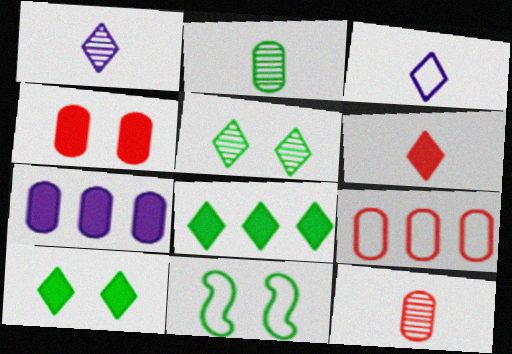[[2, 8, 11], 
[3, 9, 11], 
[4, 9, 12]]